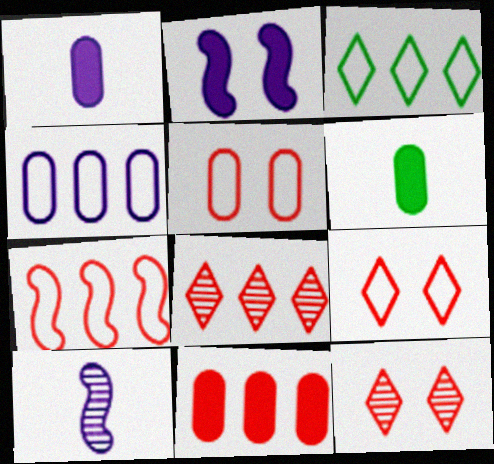[[3, 4, 7], 
[7, 8, 11]]